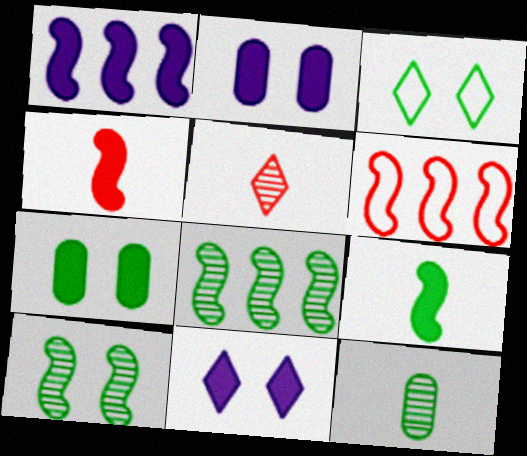[[1, 6, 8], 
[3, 7, 10], 
[6, 11, 12]]